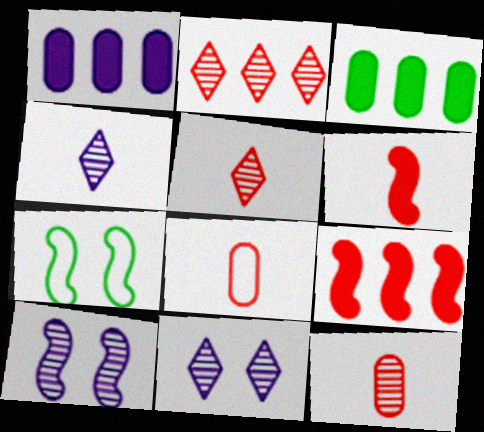[[1, 5, 7], 
[5, 6, 8]]